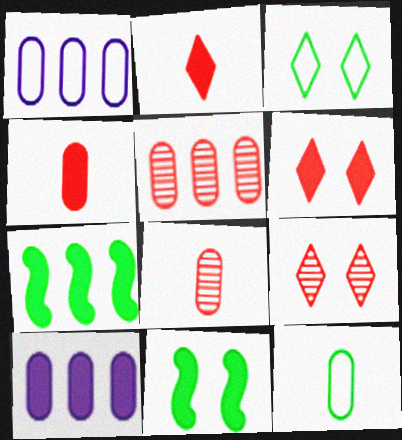[[2, 10, 11]]